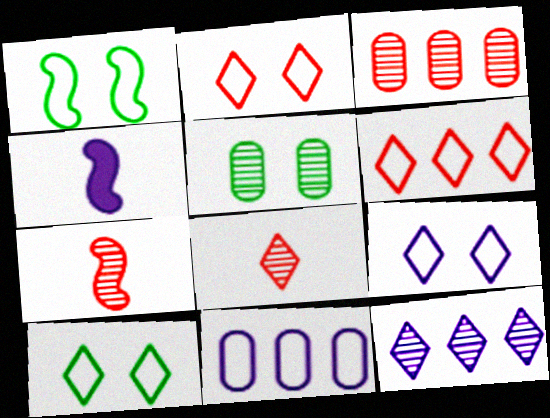[[2, 9, 10], 
[3, 4, 10], 
[4, 5, 6], 
[5, 7, 12]]